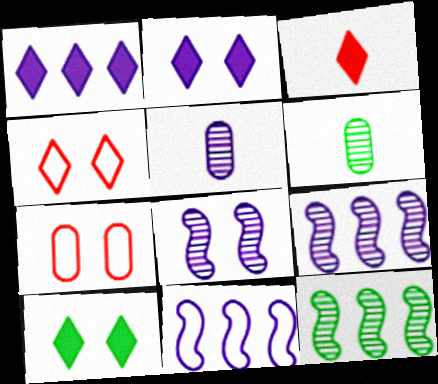[[1, 3, 10], 
[2, 5, 11], 
[7, 8, 10]]